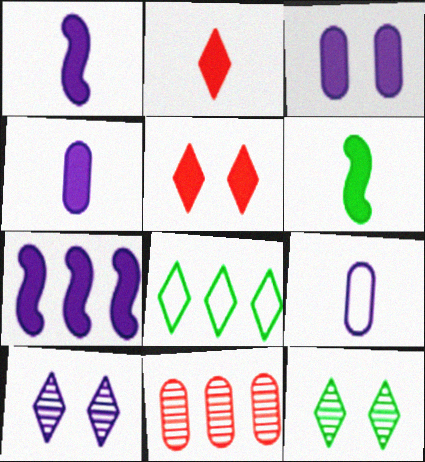[[2, 4, 6], 
[2, 8, 10], 
[7, 8, 11], 
[7, 9, 10]]